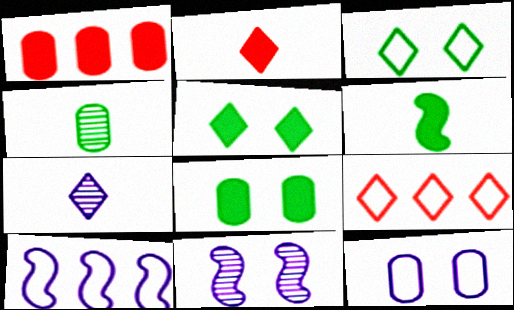[[1, 4, 12], 
[5, 7, 9]]